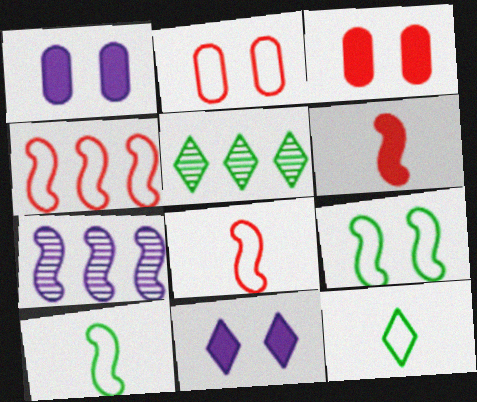[[1, 5, 8], 
[3, 7, 12], 
[6, 7, 9]]